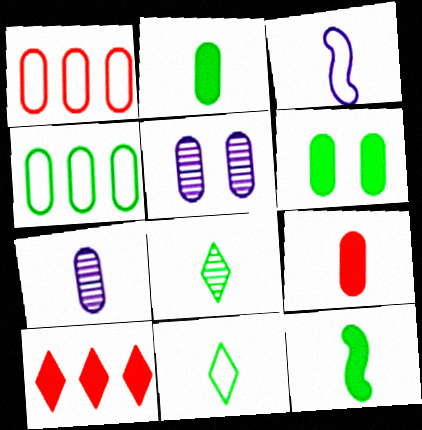[[1, 2, 5], 
[1, 6, 7], 
[3, 8, 9], 
[4, 5, 9]]